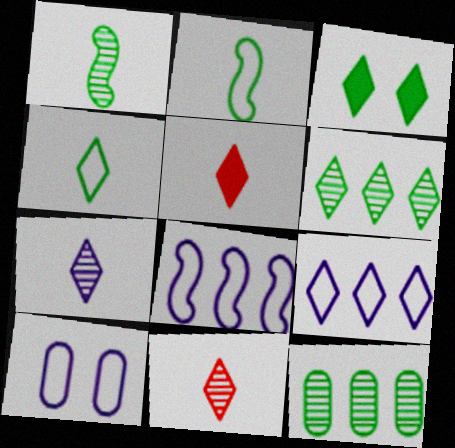[[2, 3, 12], 
[3, 4, 6], 
[3, 9, 11], 
[4, 5, 7]]